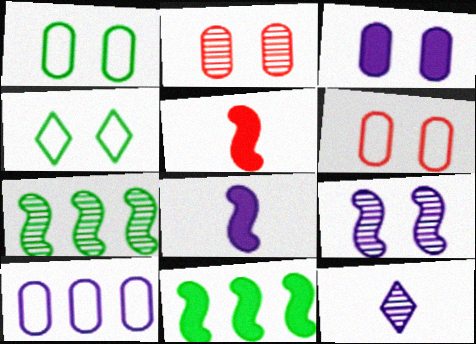[[1, 2, 3], 
[2, 7, 12], 
[6, 11, 12]]